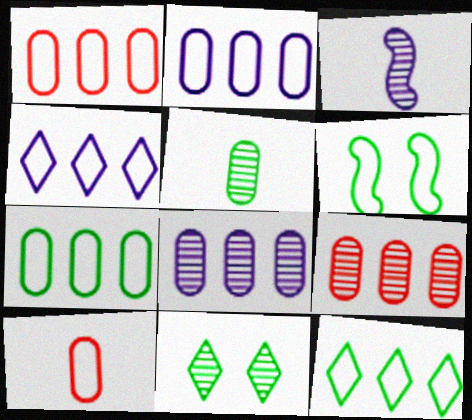[[1, 2, 7], 
[3, 9, 11], 
[4, 6, 10]]